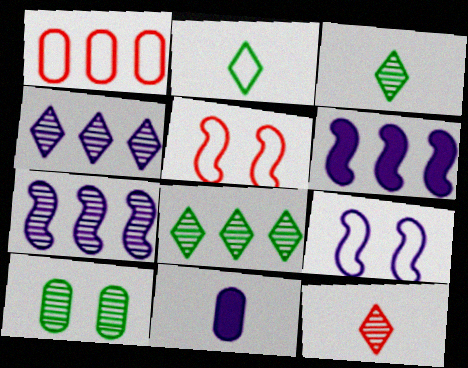[[1, 2, 9], 
[1, 6, 8], 
[1, 10, 11], 
[4, 9, 11], 
[5, 8, 11], 
[7, 10, 12]]